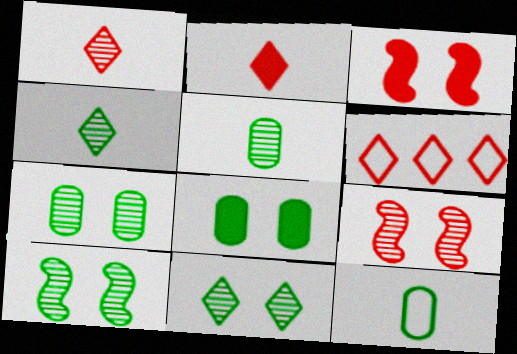[[7, 10, 11]]